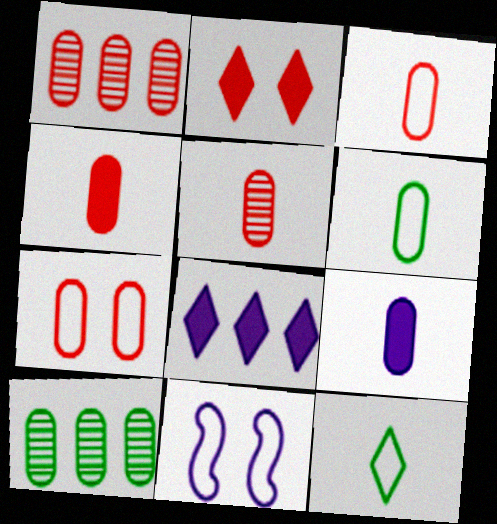[[1, 4, 7], 
[3, 4, 5], 
[5, 6, 9], 
[7, 9, 10]]